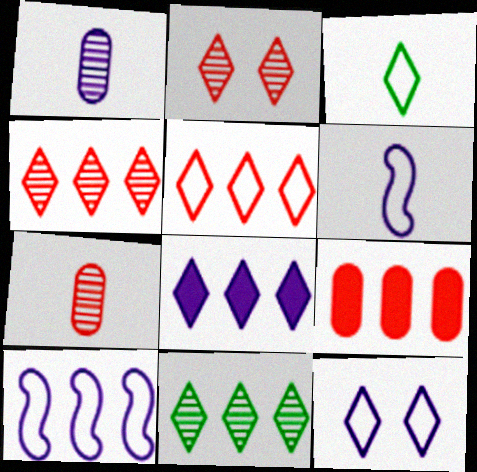[[2, 3, 8], 
[3, 5, 12], 
[5, 8, 11], 
[9, 10, 11]]